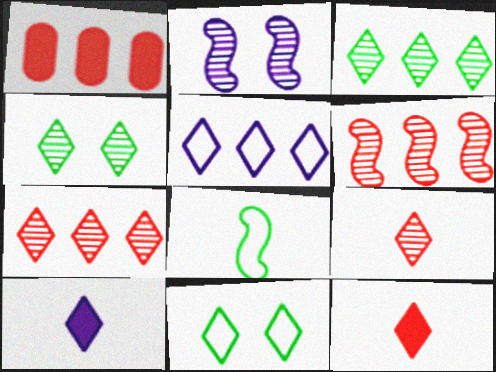[[4, 5, 12], 
[7, 10, 11]]